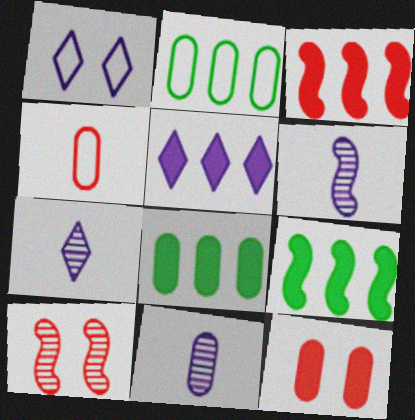[[1, 5, 7], 
[2, 11, 12], 
[3, 5, 8], 
[6, 7, 11]]